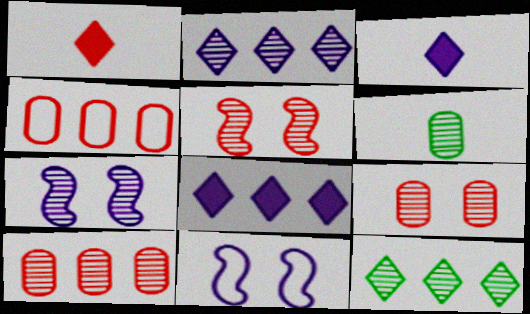[[1, 4, 5], 
[2, 5, 6]]